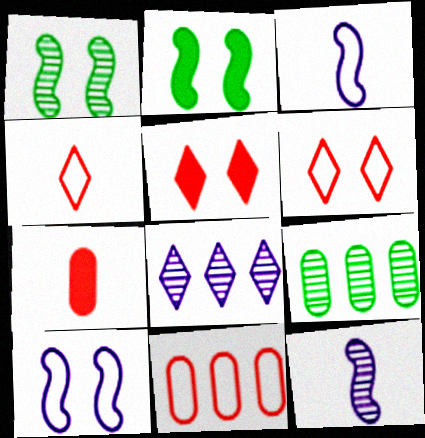[[3, 5, 9]]